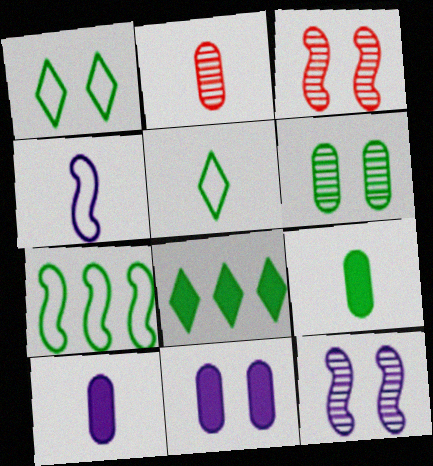[[1, 3, 11]]